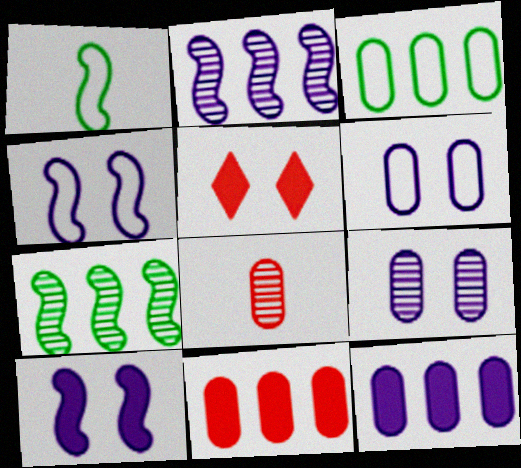[]